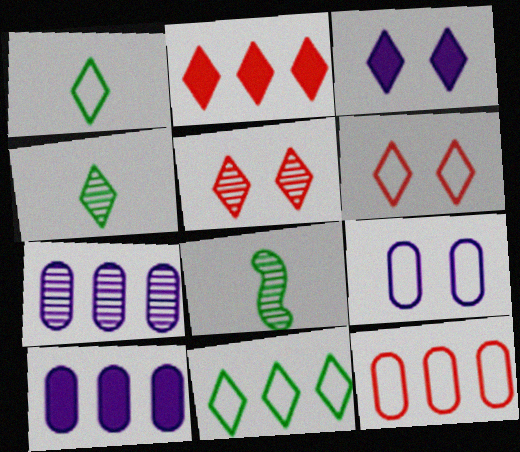[[2, 8, 9], 
[3, 8, 12], 
[5, 7, 8], 
[6, 8, 10]]